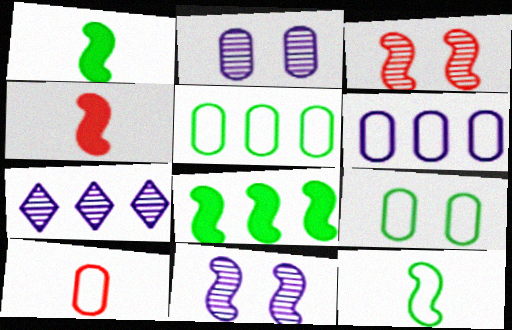[[4, 7, 9], 
[6, 9, 10]]